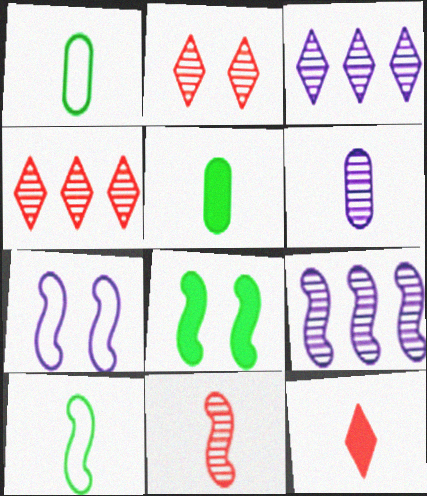[[4, 5, 7], 
[6, 10, 12]]